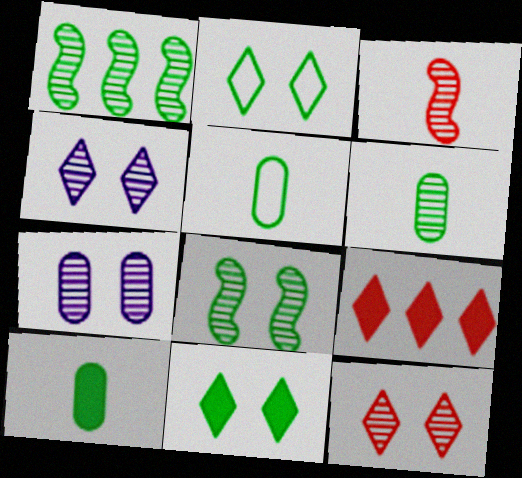[[1, 2, 10], 
[1, 5, 11], 
[5, 6, 10], 
[7, 8, 12]]